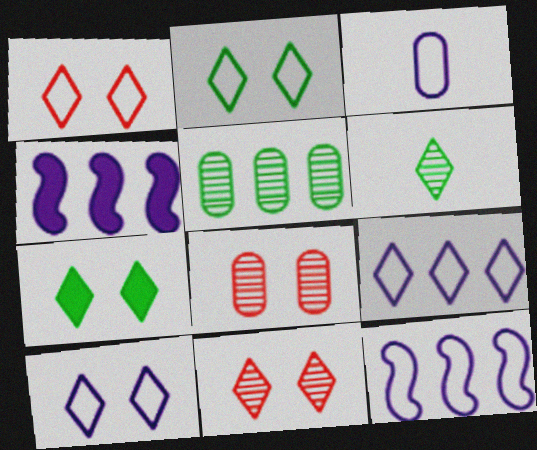[[1, 2, 10], 
[3, 10, 12], 
[7, 10, 11]]